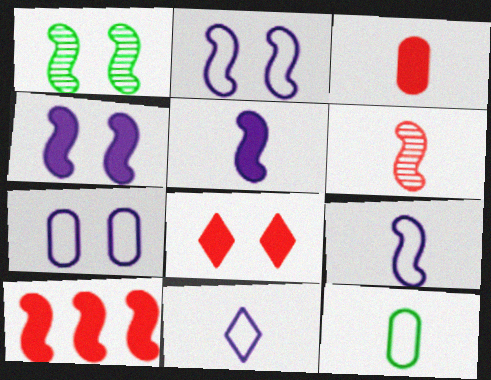[[1, 7, 8], 
[1, 9, 10], 
[3, 8, 10]]